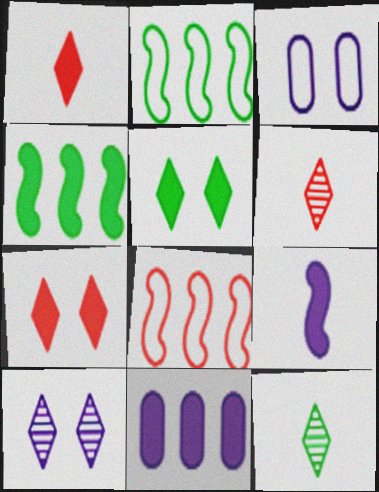[[3, 4, 6]]